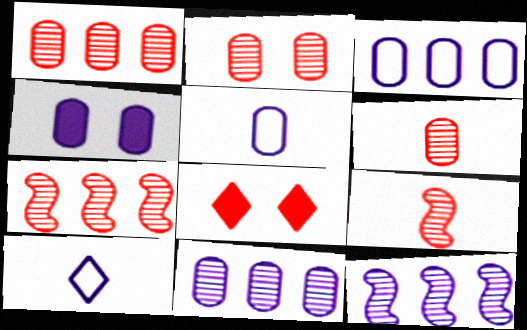[[1, 2, 6], 
[4, 5, 11], 
[4, 10, 12]]